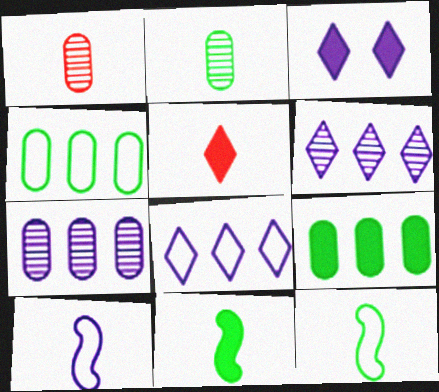[[2, 5, 10], 
[3, 7, 10]]